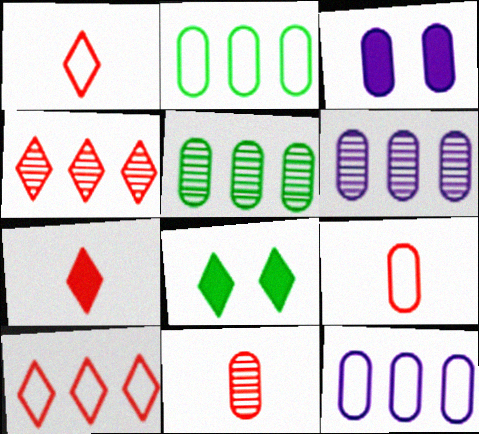[[2, 3, 11], 
[3, 5, 9]]